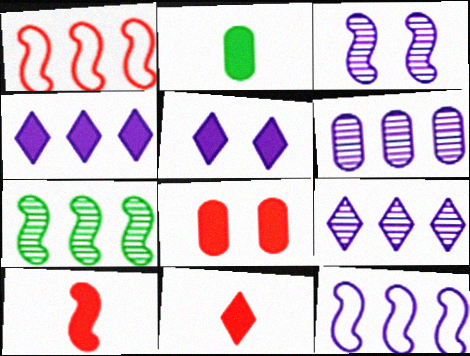[[4, 6, 12]]